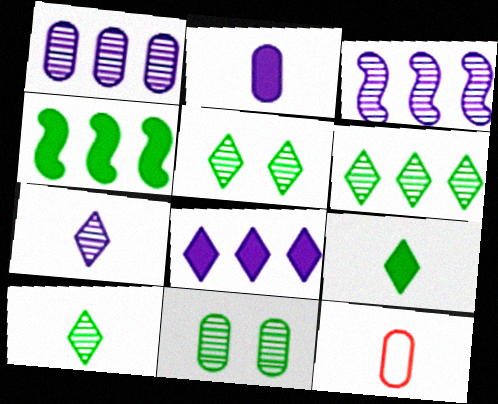[[5, 6, 10]]